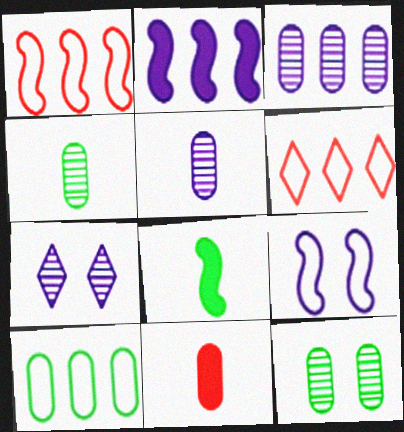[]